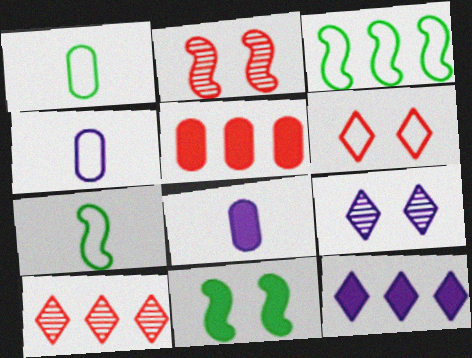[[1, 2, 12], 
[3, 4, 6], 
[4, 10, 11], 
[5, 7, 9]]